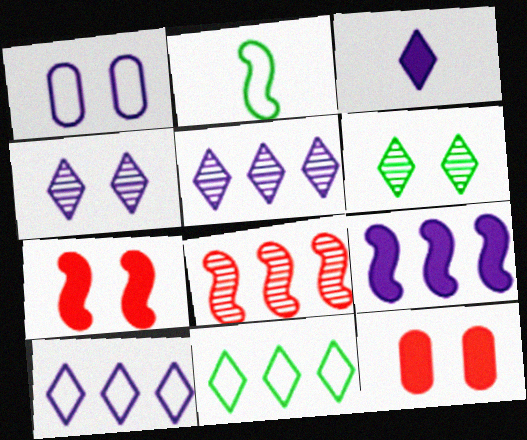[[1, 6, 7], 
[2, 5, 12], 
[3, 4, 10]]